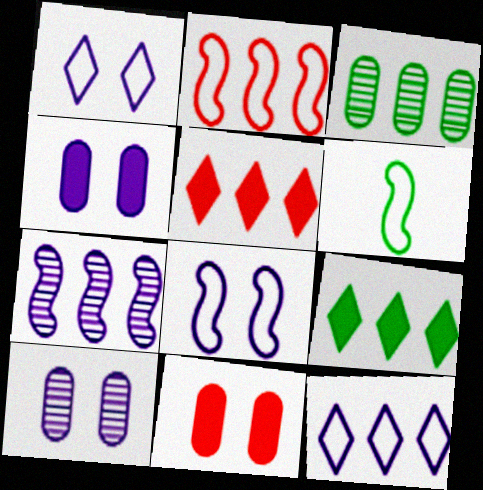[[2, 6, 8], 
[5, 6, 10]]